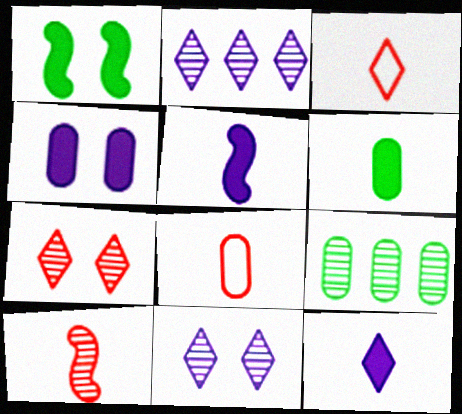[[1, 2, 8], 
[4, 8, 9], 
[9, 10, 11]]